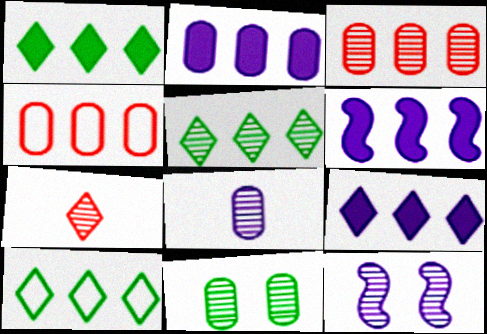[[1, 5, 10], 
[2, 6, 9], 
[3, 6, 10], 
[3, 8, 11], 
[4, 5, 6]]